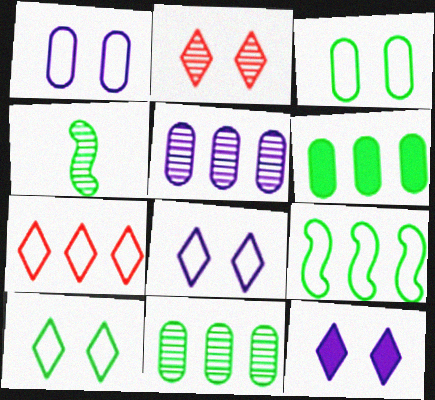[[2, 4, 5], 
[2, 10, 12], 
[4, 6, 10]]